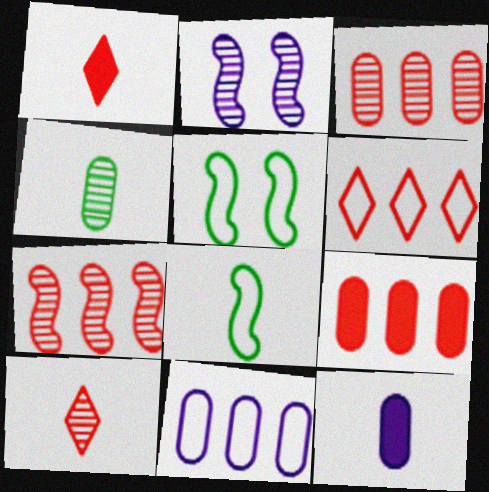[[6, 7, 9], 
[8, 10, 12]]